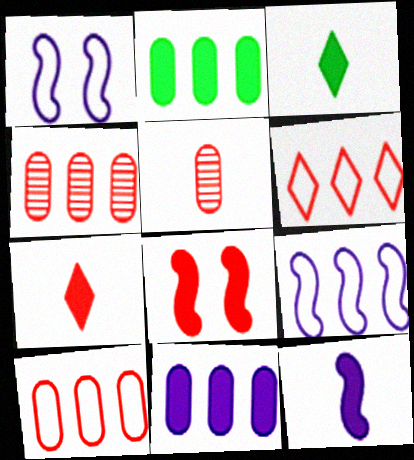[[1, 3, 4], 
[3, 8, 11], 
[5, 6, 8]]